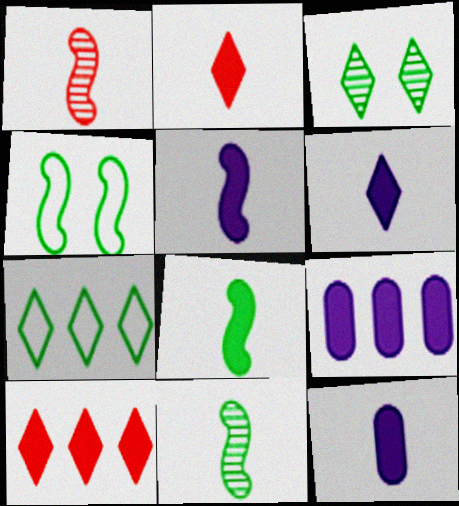[[2, 8, 12], 
[5, 6, 12]]